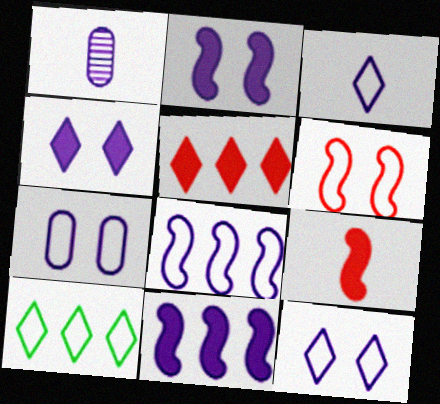[[1, 4, 8], 
[1, 11, 12], 
[3, 7, 8]]